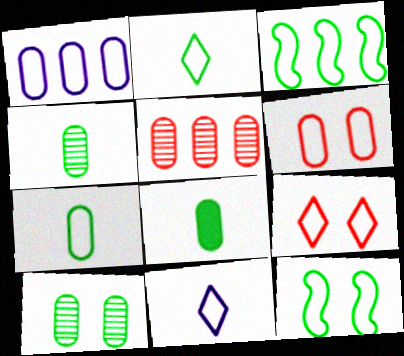[[1, 6, 7], 
[3, 6, 11], 
[4, 7, 8]]